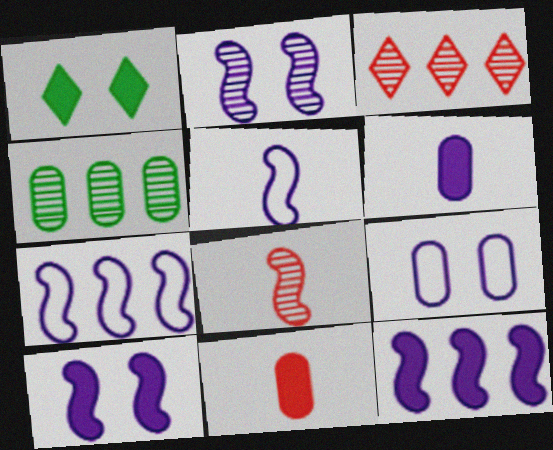[[1, 11, 12], 
[2, 5, 12], 
[4, 9, 11]]